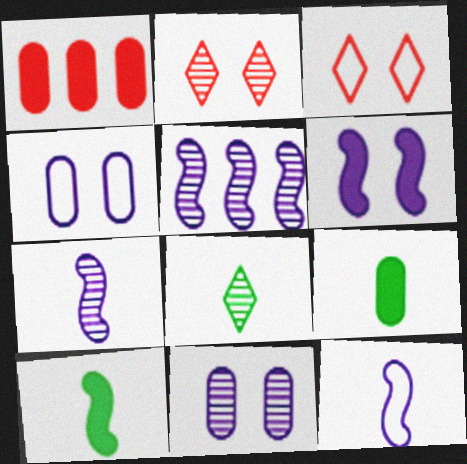[[3, 5, 9], 
[5, 6, 12]]